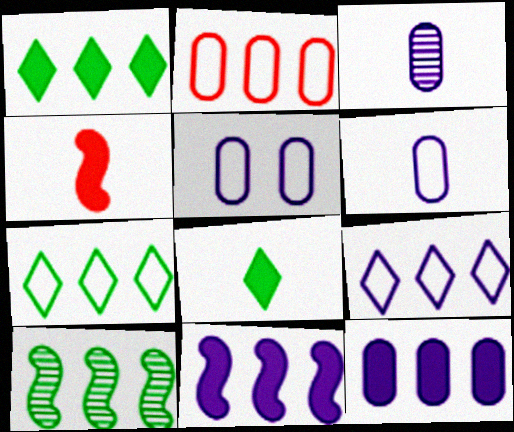[[3, 5, 12]]